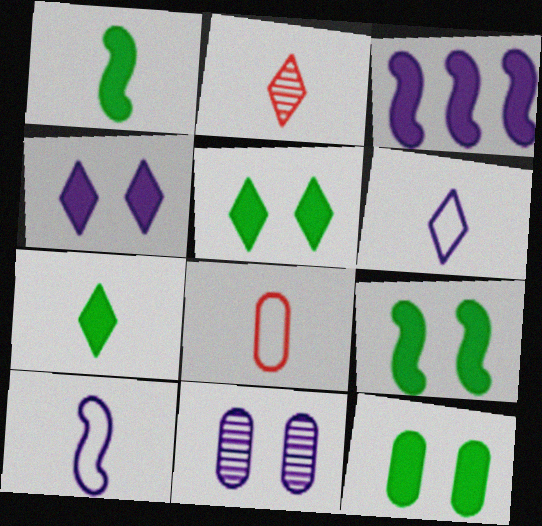[[2, 6, 7], 
[3, 6, 11], 
[5, 9, 12]]